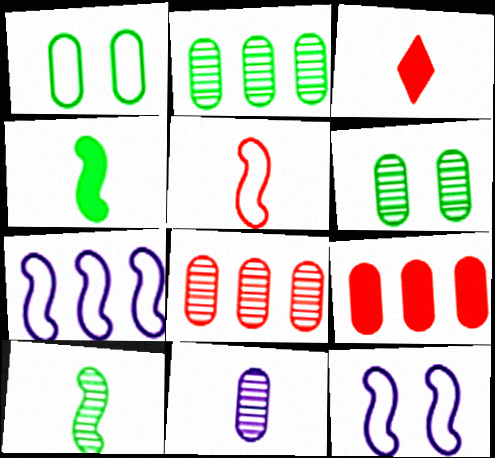[[1, 9, 11], 
[2, 3, 12], 
[3, 6, 7], 
[6, 8, 11]]